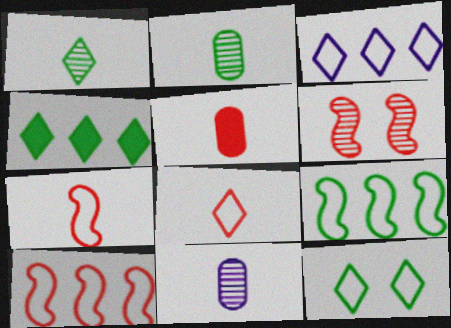[[1, 4, 12], 
[3, 8, 12]]